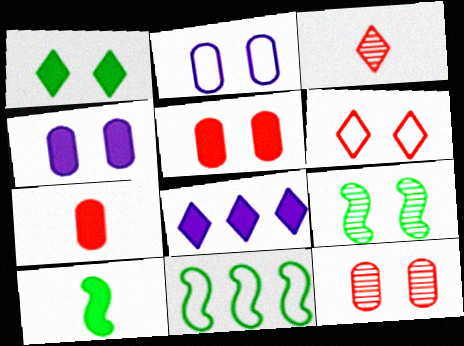[[3, 4, 11], 
[4, 6, 9], 
[5, 8, 10], 
[9, 10, 11]]